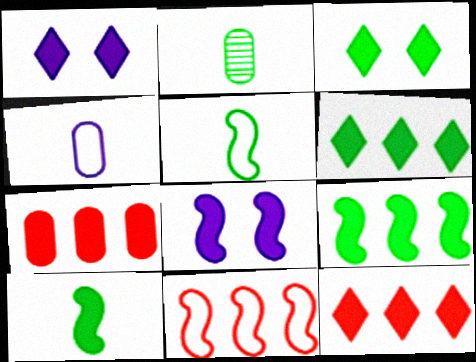[[1, 2, 11], 
[1, 7, 10]]